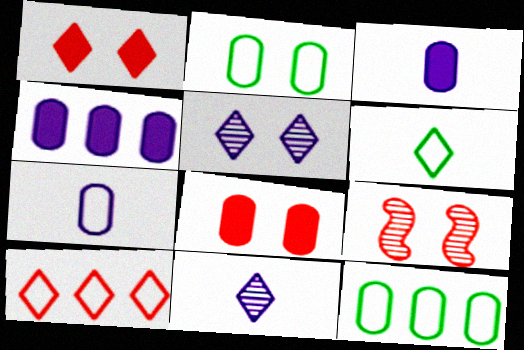[[4, 6, 9]]